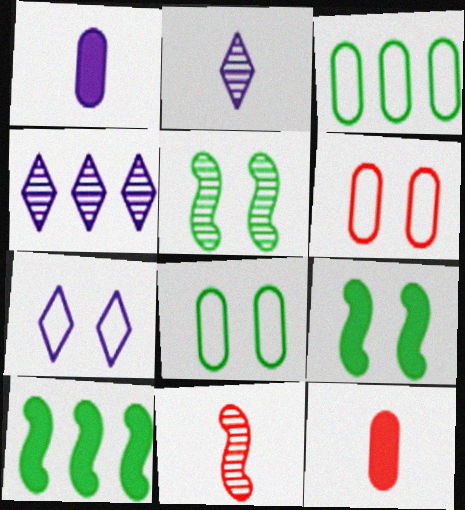[[2, 6, 10]]